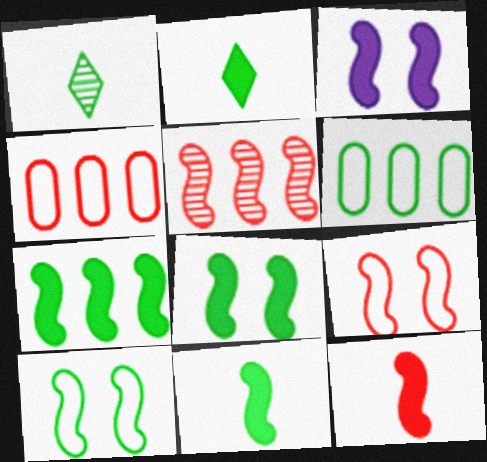[[1, 3, 4], 
[1, 6, 8], 
[3, 7, 12], 
[5, 9, 12], 
[7, 8, 11]]